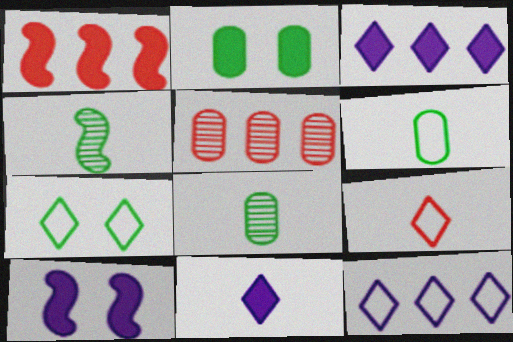[[1, 2, 11], 
[7, 9, 12]]